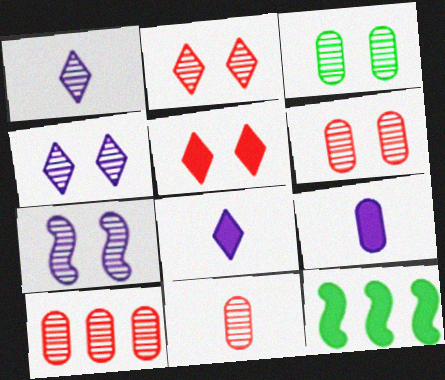[[2, 3, 7], 
[5, 9, 12], 
[6, 10, 11]]